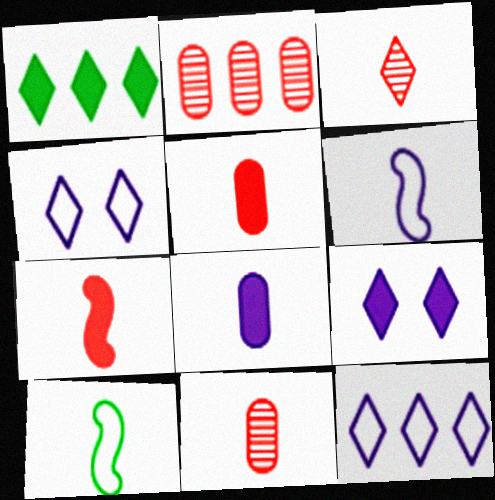[[1, 3, 4], 
[2, 9, 10], 
[3, 8, 10]]